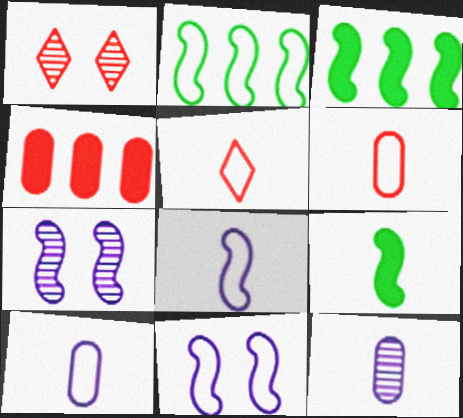[[1, 3, 10], 
[5, 9, 12]]